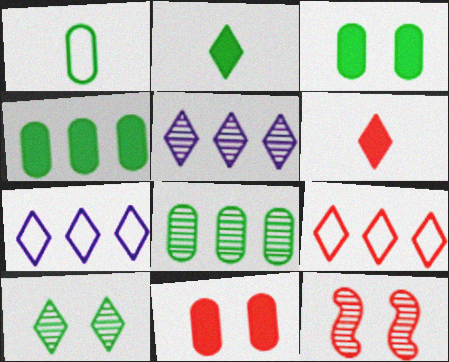[[1, 3, 8], 
[6, 7, 10]]